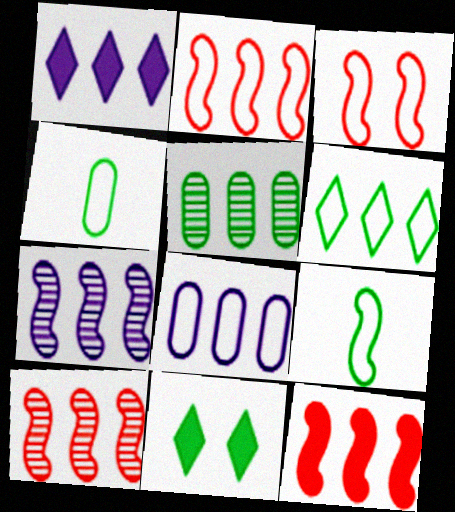[[1, 2, 5], 
[1, 7, 8], 
[2, 6, 8], 
[2, 10, 12], 
[5, 9, 11]]